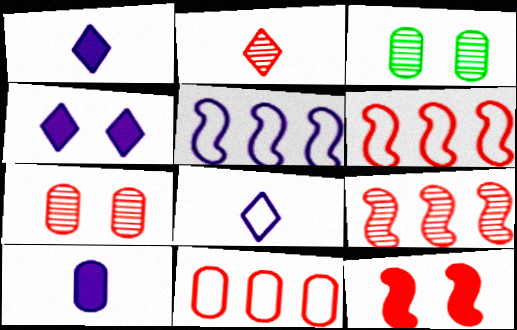[[1, 3, 6], 
[2, 7, 9], 
[2, 11, 12], 
[3, 10, 11]]